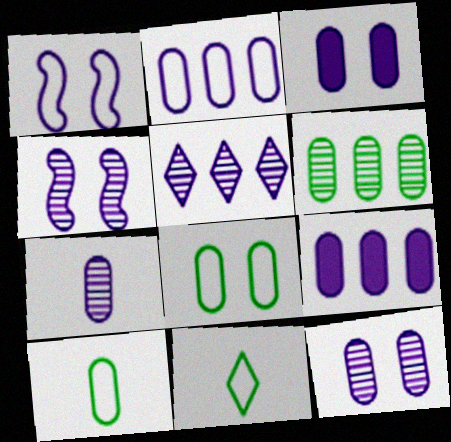[[2, 3, 7], 
[4, 5, 7]]